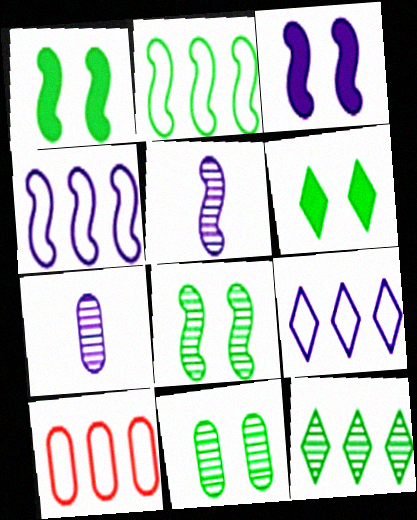[[2, 9, 10], 
[3, 4, 5], 
[3, 7, 9], 
[5, 6, 10]]